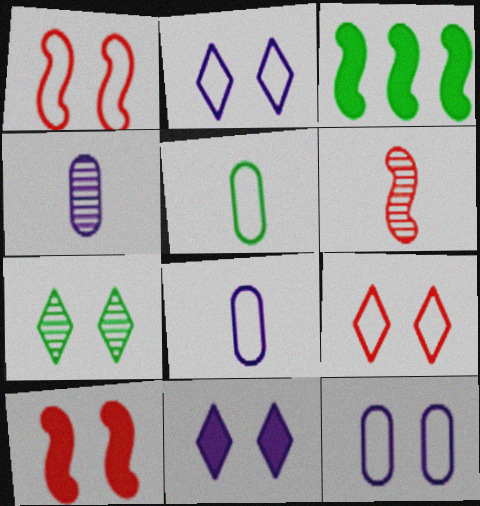[[3, 4, 9], 
[3, 5, 7], 
[7, 9, 11], 
[7, 10, 12]]